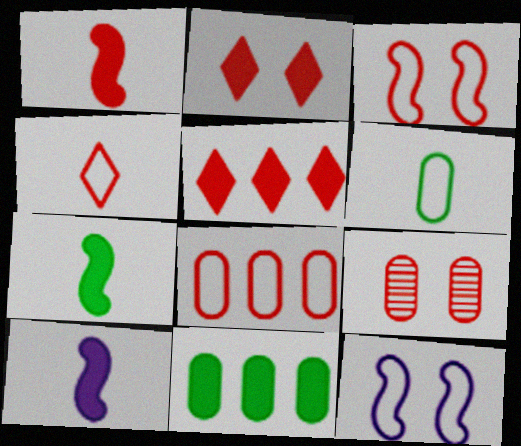[[1, 7, 10], 
[2, 3, 9], 
[2, 10, 11], 
[3, 4, 8]]